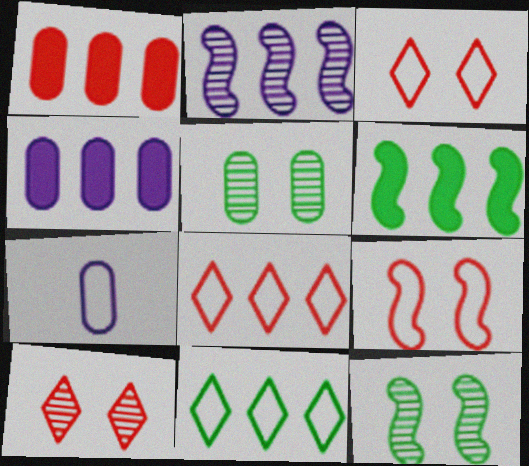[[1, 2, 11], 
[1, 5, 7], 
[6, 7, 10], 
[7, 9, 11]]